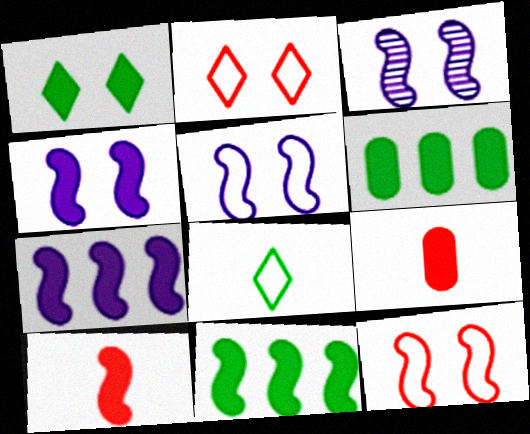[[1, 7, 9], 
[3, 4, 5], 
[4, 10, 11]]